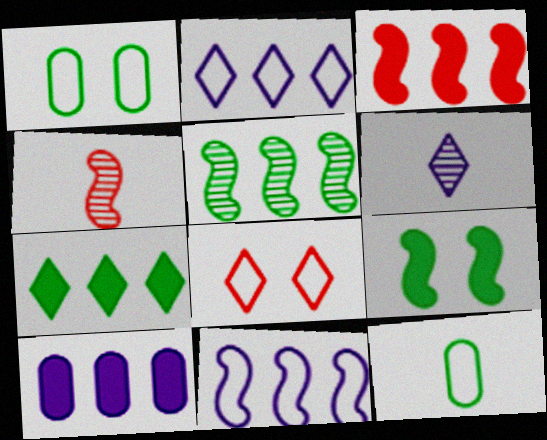[[1, 3, 6], 
[3, 5, 11], 
[3, 7, 10], 
[4, 9, 11], 
[6, 7, 8], 
[8, 11, 12]]